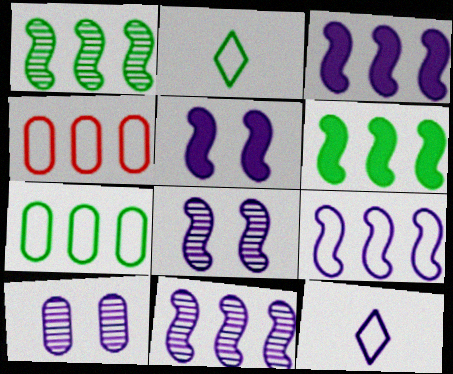[[3, 9, 11], 
[3, 10, 12]]